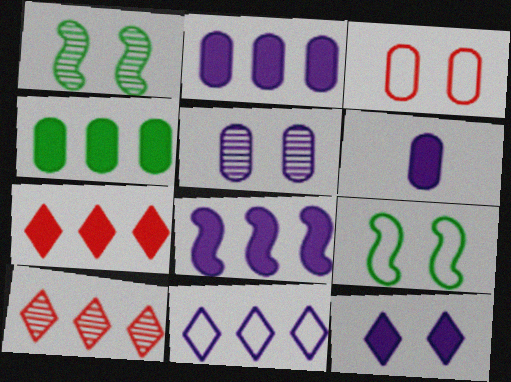[[1, 3, 12], 
[4, 7, 8], 
[6, 8, 12], 
[6, 9, 10]]